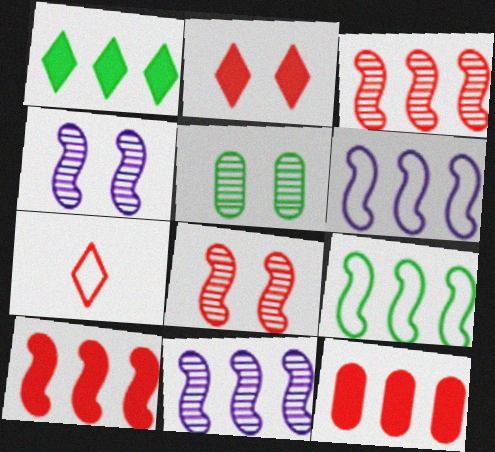[[7, 8, 12], 
[9, 10, 11]]